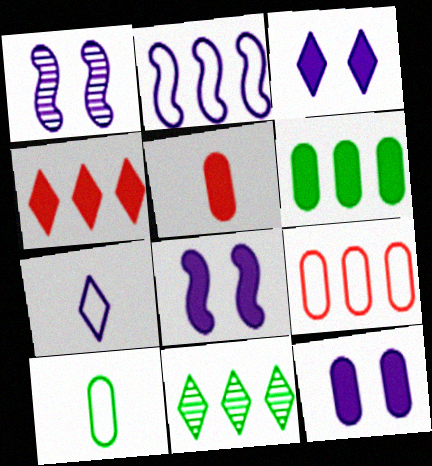[[1, 4, 10], 
[3, 8, 12], 
[5, 6, 12]]